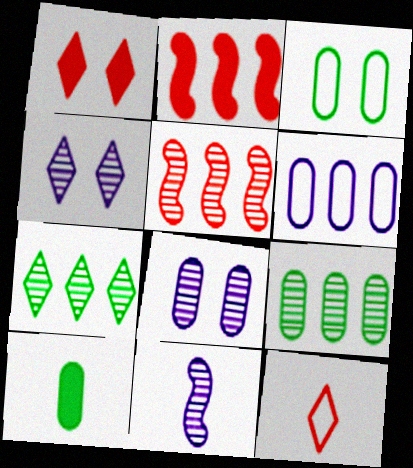[[2, 6, 7], 
[3, 9, 10], 
[10, 11, 12]]